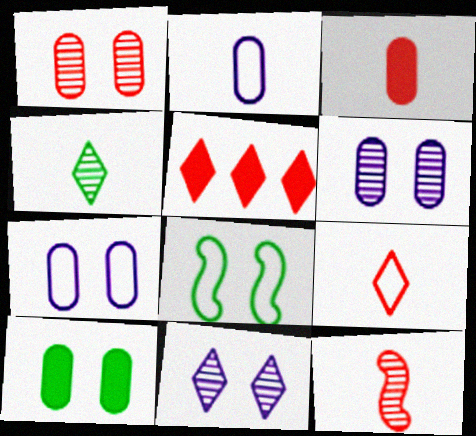[[1, 7, 10], 
[3, 9, 12]]